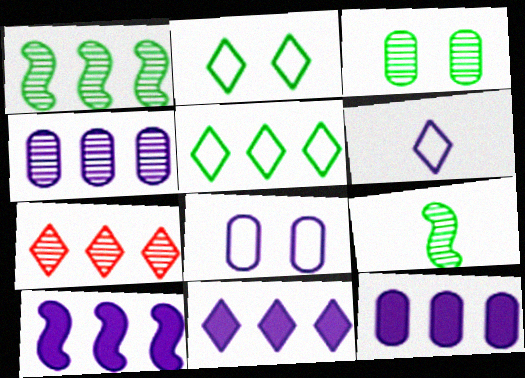[[1, 4, 7], 
[5, 7, 11], 
[10, 11, 12]]